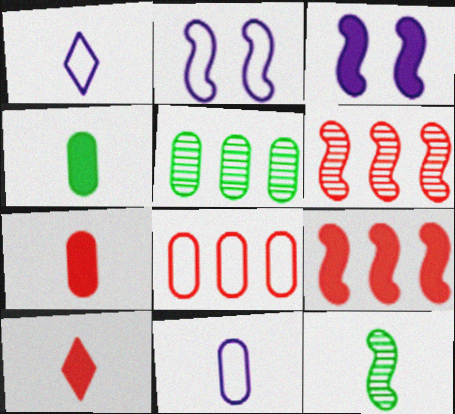[[1, 7, 12], 
[2, 5, 10], 
[2, 9, 12], 
[10, 11, 12]]